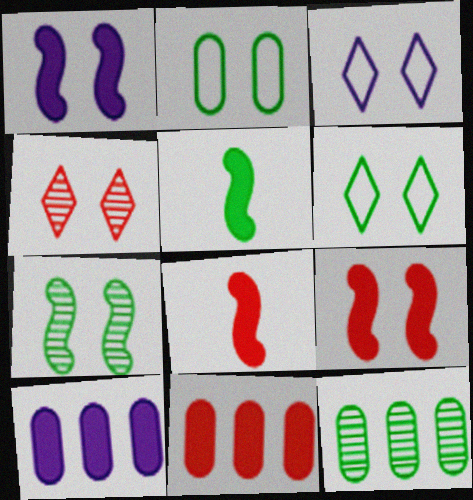[[1, 2, 4], 
[3, 8, 12], 
[5, 6, 12]]